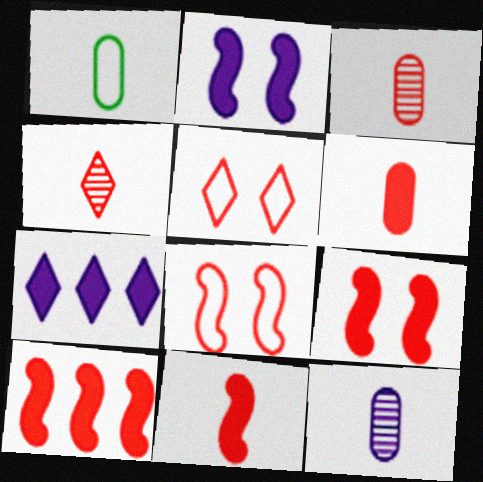[[1, 6, 12], 
[3, 5, 10], 
[9, 10, 11]]